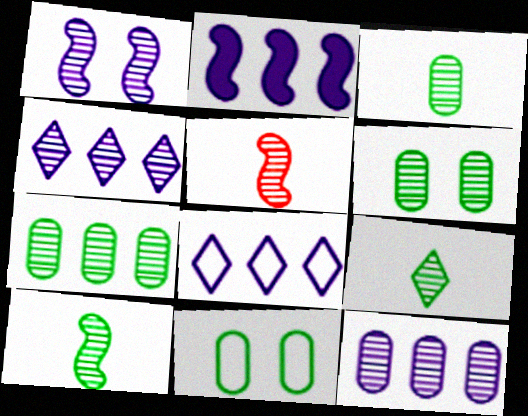[[2, 8, 12], 
[3, 6, 7], 
[3, 9, 10], 
[4, 5, 6]]